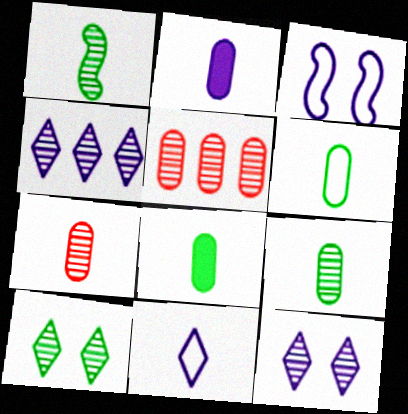[[1, 5, 12], 
[2, 3, 4], 
[2, 6, 7], 
[6, 8, 9]]